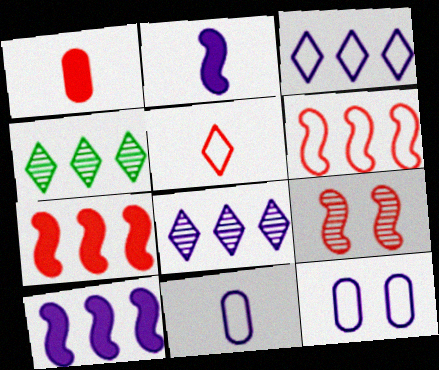[[2, 8, 12]]